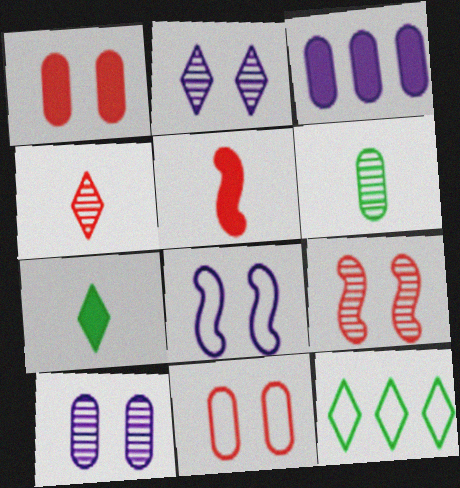[[3, 6, 11], 
[5, 10, 12]]